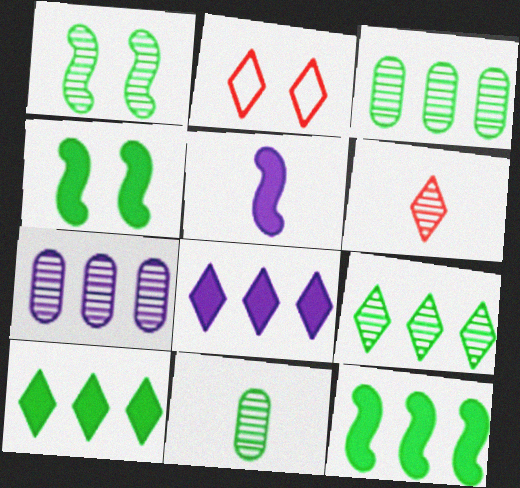[[1, 6, 7], 
[1, 9, 11], 
[2, 3, 5]]